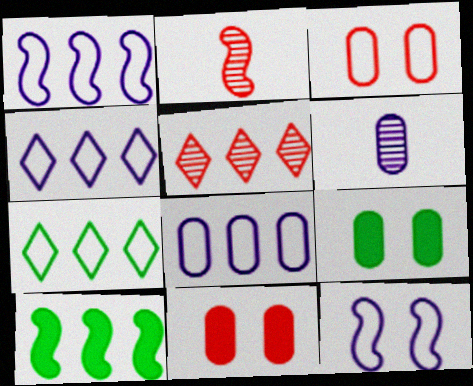[[1, 4, 8], 
[2, 4, 9], 
[2, 10, 12], 
[5, 8, 10]]